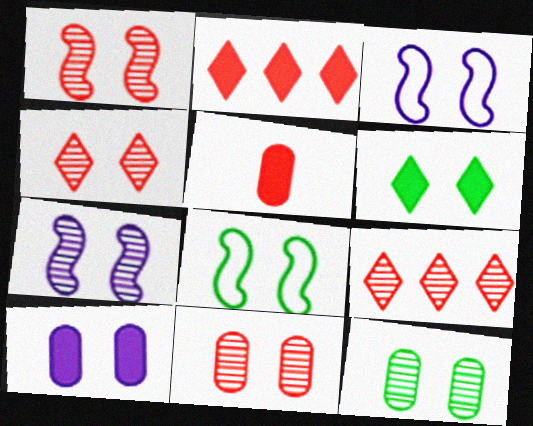[[1, 4, 11], 
[3, 6, 11], 
[4, 7, 12], 
[4, 8, 10], 
[6, 8, 12]]